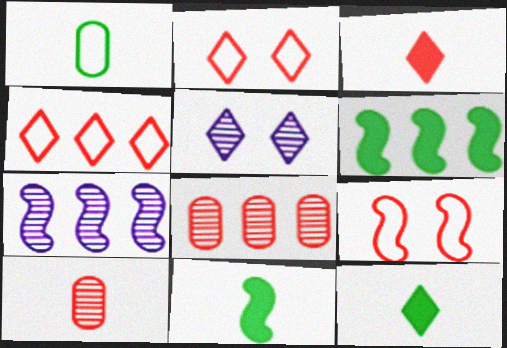[[3, 8, 9], 
[4, 5, 12], 
[7, 9, 11]]